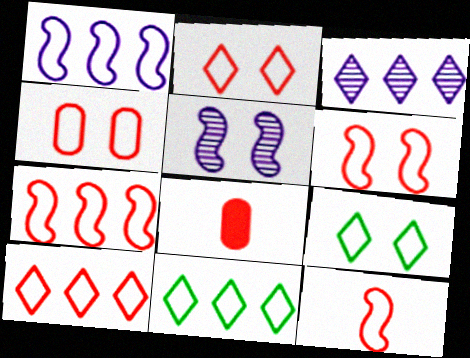[[2, 4, 6], 
[4, 10, 12], 
[5, 8, 11], 
[6, 7, 12]]